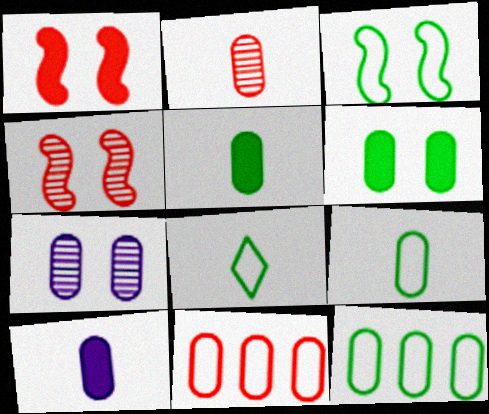[[2, 9, 10], 
[3, 8, 12], 
[5, 7, 11]]